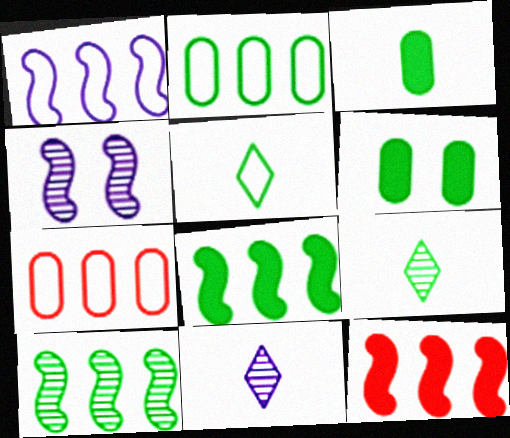[[1, 10, 12], 
[5, 6, 10]]